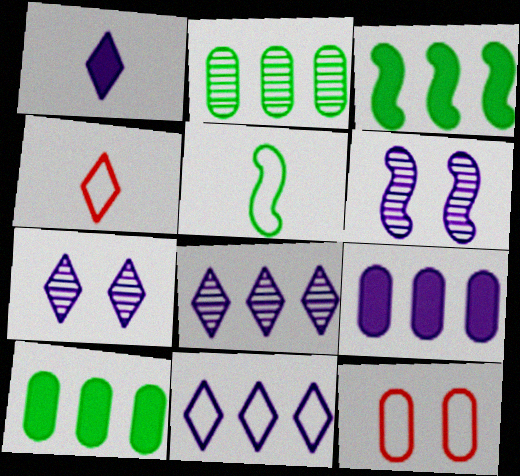[[1, 7, 11], 
[4, 6, 10], 
[5, 11, 12]]